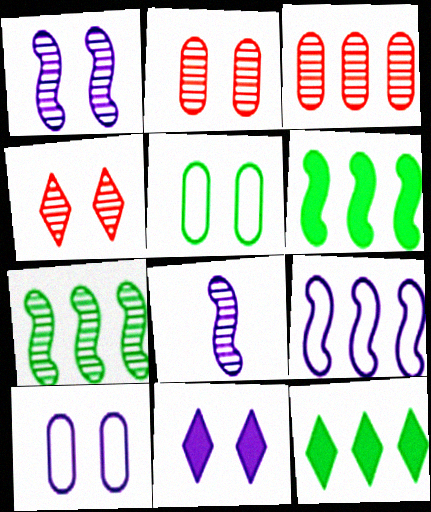[[1, 10, 11], 
[3, 9, 12]]